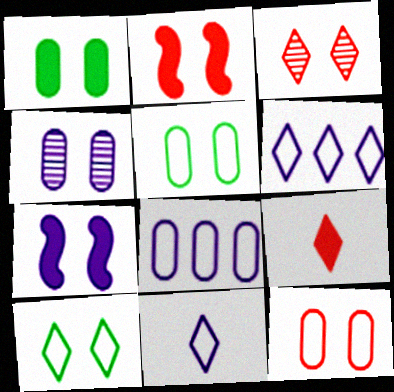[[1, 4, 12], 
[2, 3, 12], 
[2, 4, 10], 
[3, 5, 7]]